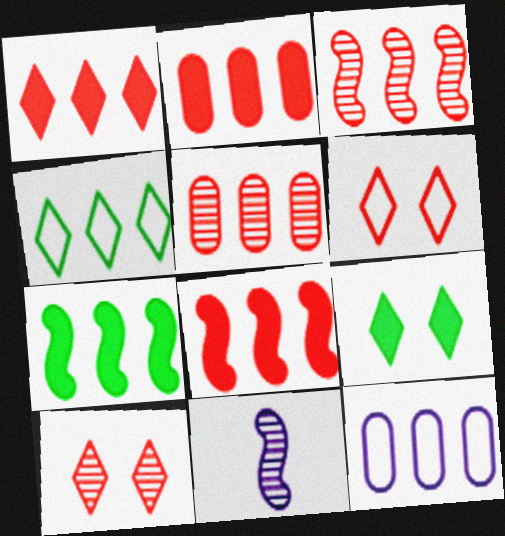[[1, 2, 8]]